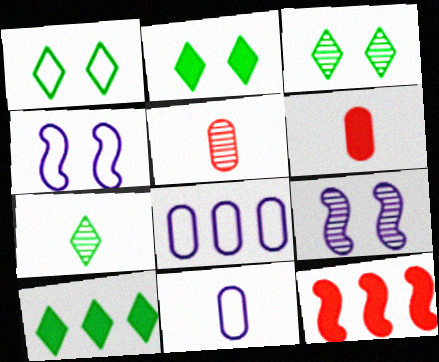[[1, 2, 3], 
[1, 7, 10], 
[3, 11, 12], 
[4, 5, 10]]